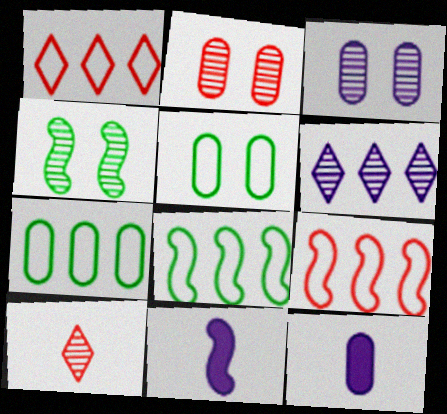[[1, 4, 12], 
[2, 7, 12], 
[4, 9, 11]]